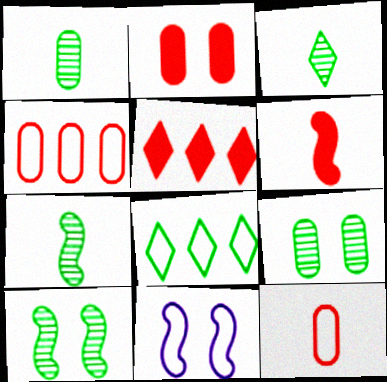[[1, 3, 7], 
[1, 5, 11], 
[2, 5, 6], 
[8, 11, 12]]